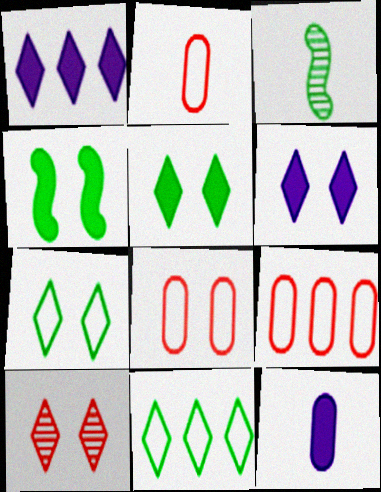[[1, 3, 8], 
[2, 8, 9], 
[3, 6, 9], 
[6, 7, 10]]